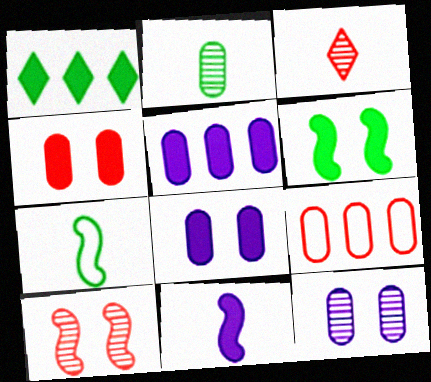[[1, 4, 11], 
[2, 8, 9]]